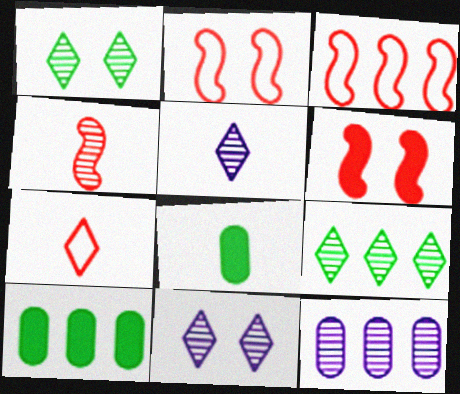[[1, 4, 12], 
[2, 5, 10], 
[3, 4, 6], 
[3, 8, 11]]